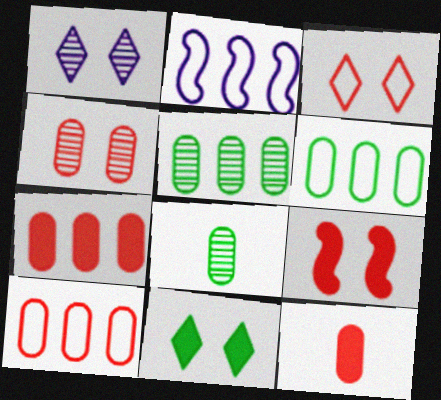[[1, 3, 11], 
[3, 4, 9], 
[4, 10, 12]]